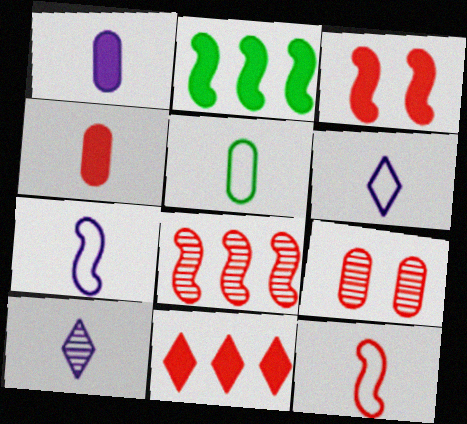[[1, 7, 10], 
[2, 6, 9], 
[3, 4, 11], 
[3, 8, 12], 
[5, 6, 12], 
[9, 11, 12]]